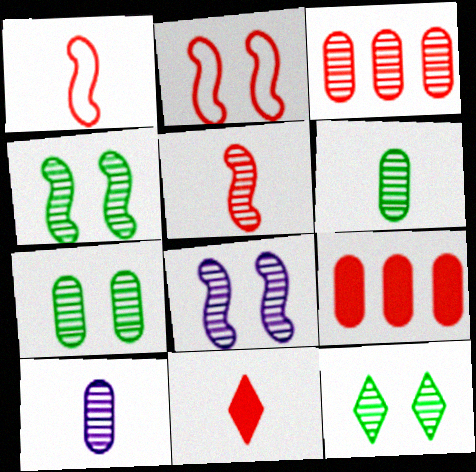[[2, 3, 11], 
[3, 7, 10], 
[4, 7, 12]]